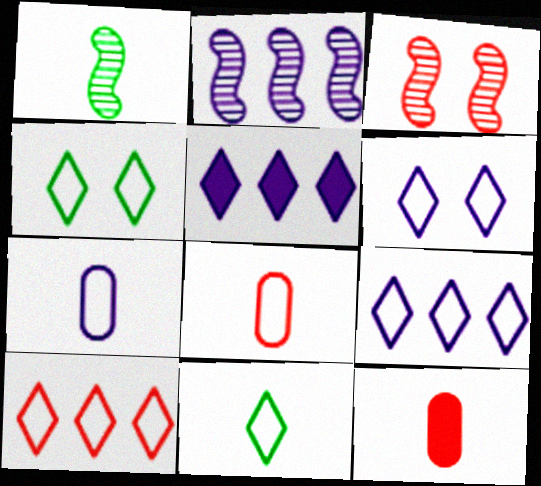[[1, 2, 3], 
[2, 4, 12], 
[3, 10, 12], 
[6, 10, 11]]